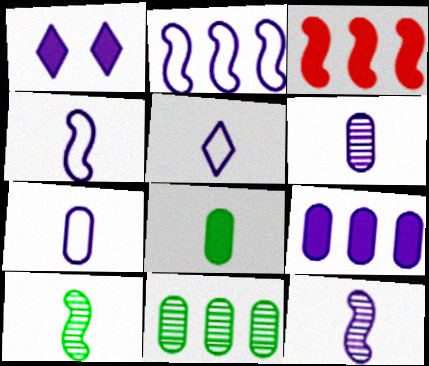[[1, 2, 6], 
[1, 3, 8], 
[4, 5, 7]]